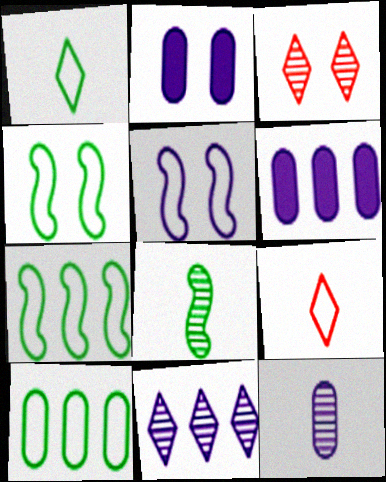[[1, 4, 10], 
[2, 3, 4], 
[5, 9, 10]]